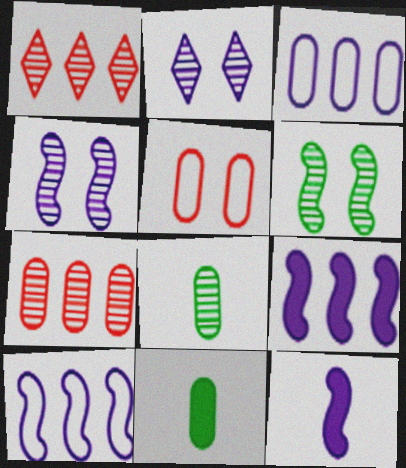[[1, 4, 8], 
[2, 3, 12], 
[4, 10, 12]]